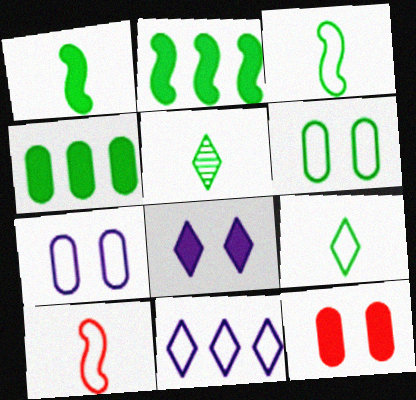[[2, 5, 6], 
[6, 10, 11]]